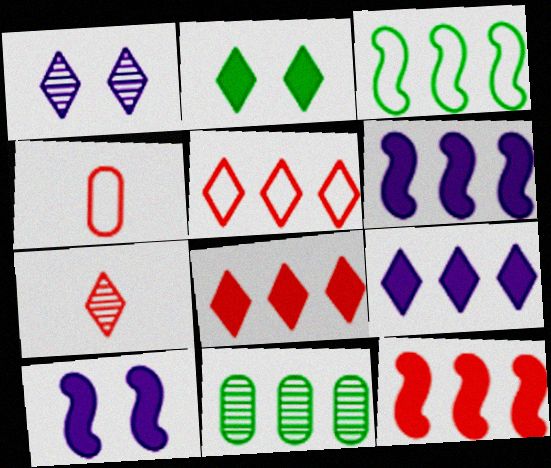[[5, 6, 11]]